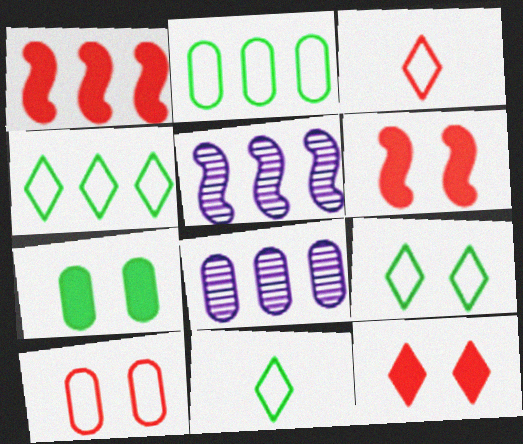[[1, 4, 8], 
[3, 5, 7], 
[4, 9, 11], 
[6, 8, 11]]